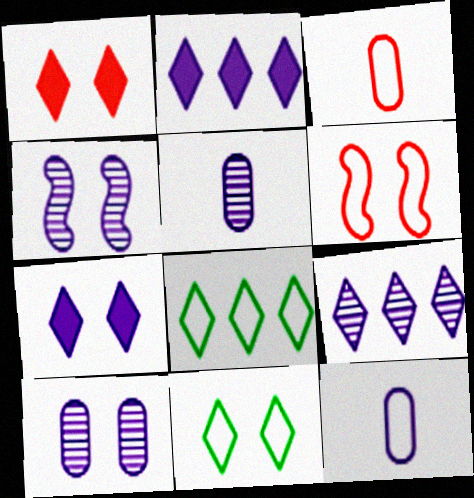[[2, 4, 12], 
[4, 5, 9], 
[6, 8, 12]]